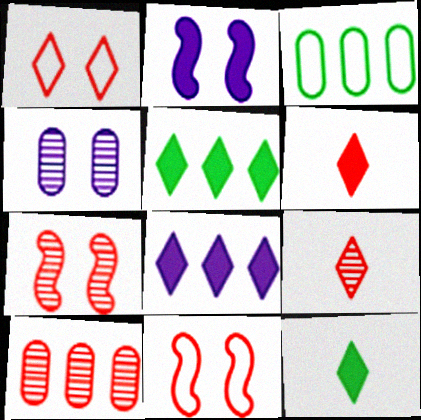[[2, 3, 9], 
[6, 10, 11], 
[7, 9, 10]]